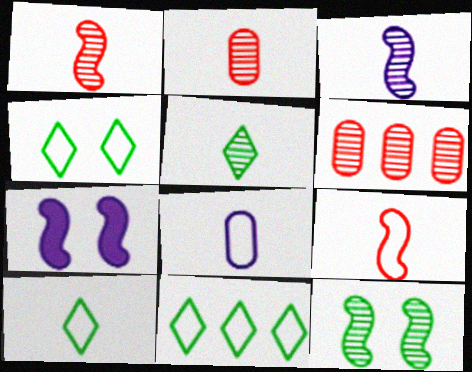[[2, 3, 5], 
[2, 7, 11], 
[4, 10, 11], 
[6, 7, 10], 
[8, 9, 10]]